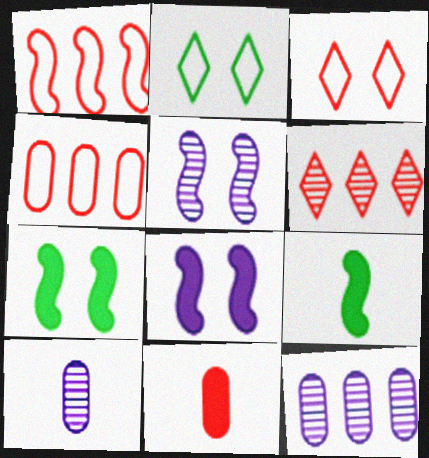[[1, 5, 9], 
[3, 9, 12]]